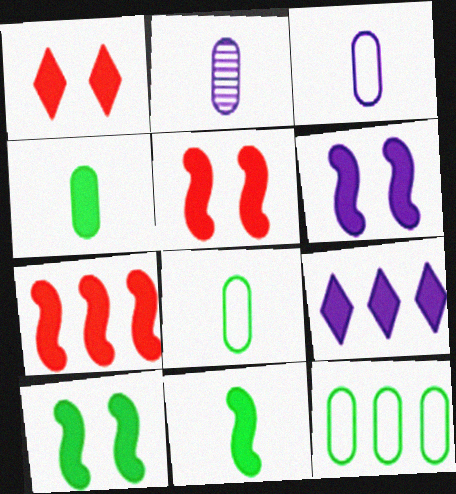[[4, 5, 9], 
[5, 6, 10], 
[6, 7, 11]]